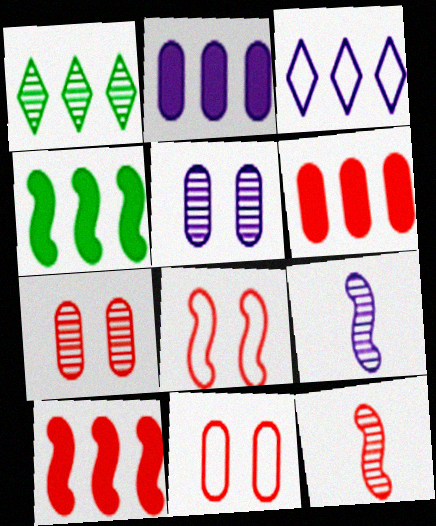[[1, 5, 12], 
[1, 7, 9], 
[4, 8, 9], 
[8, 10, 12]]